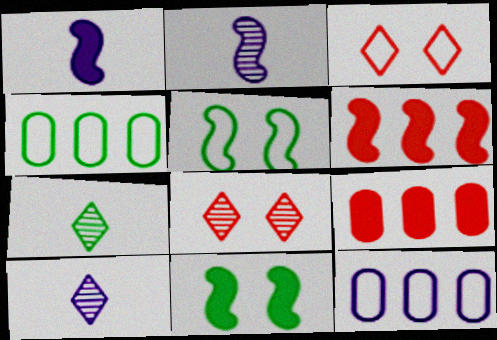[[1, 4, 8], 
[1, 6, 11], 
[2, 5, 6], 
[4, 7, 11], 
[5, 9, 10]]